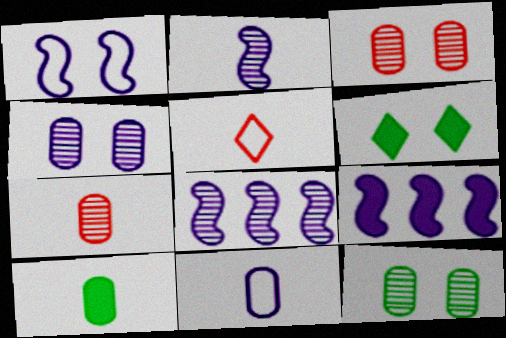[[1, 2, 9], 
[1, 3, 6], 
[2, 5, 10], 
[3, 4, 12], 
[5, 9, 12], 
[7, 10, 11]]